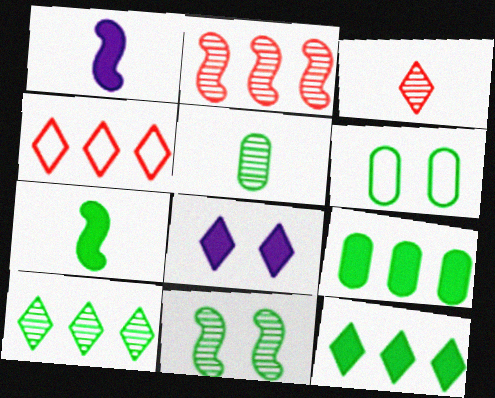[[5, 6, 9], 
[5, 10, 11], 
[6, 7, 10]]